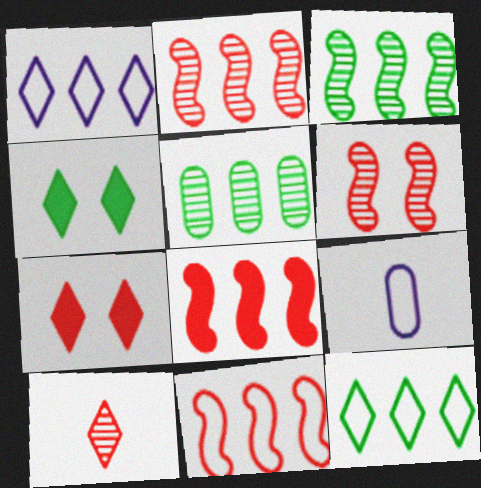[[1, 4, 10], 
[1, 5, 8], 
[2, 4, 9], 
[2, 8, 11], 
[3, 7, 9]]